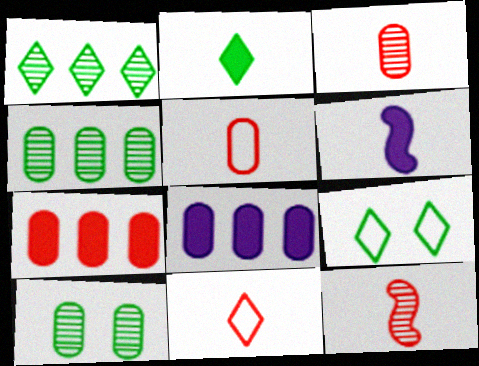[[1, 2, 9], 
[5, 8, 10], 
[8, 9, 12]]